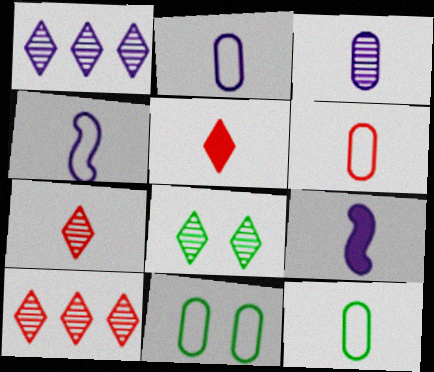[[1, 7, 8], 
[2, 6, 12], 
[7, 9, 12], 
[9, 10, 11]]